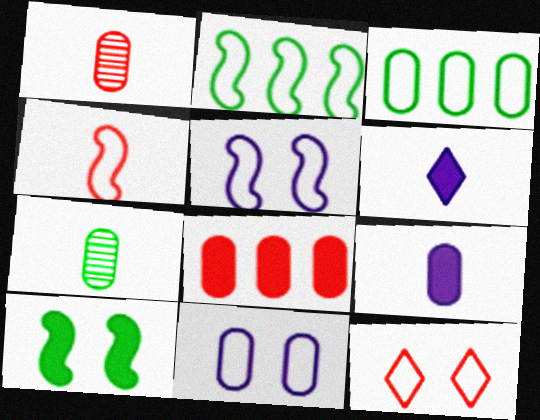[[2, 4, 5], 
[4, 6, 7], 
[6, 8, 10], 
[7, 8, 11]]